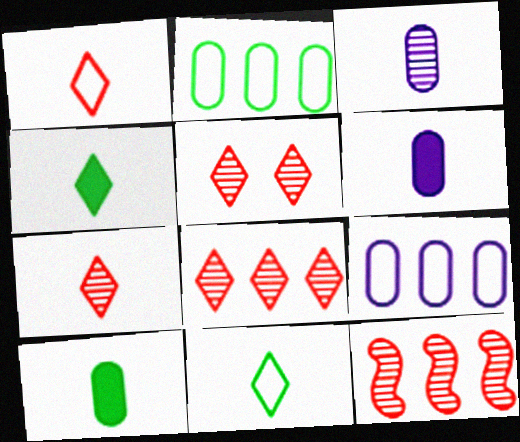[[5, 7, 8]]